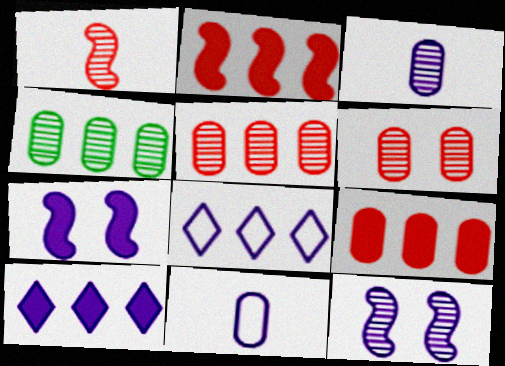[[2, 4, 8], 
[3, 4, 6], 
[3, 7, 8], 
[10, 11, 12]]